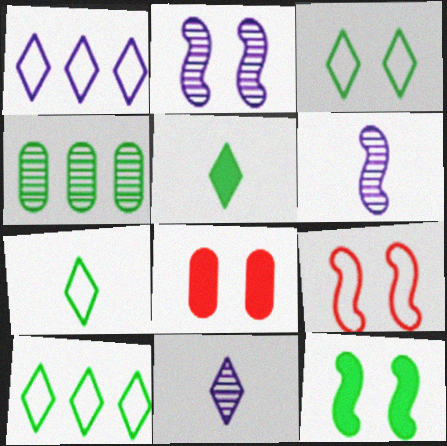[[2, 3, 8], 
[2, 9, 12], 
[3, 7, 10], 
[4, 7, 12], 
[6, 8, 10]]